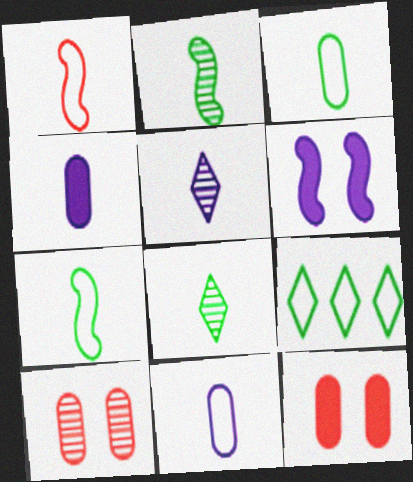[[1, 4, 8]]